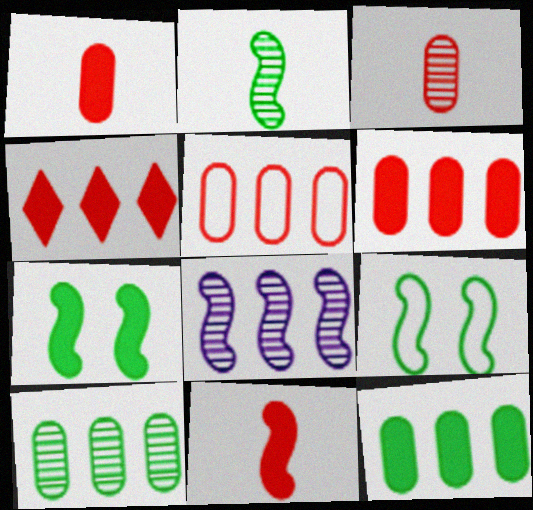[[8, 9, 11]]